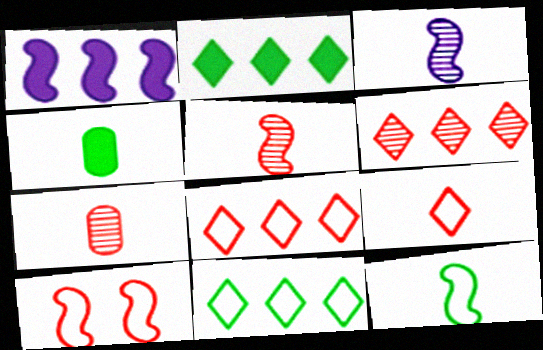[[3, 4, 9]]